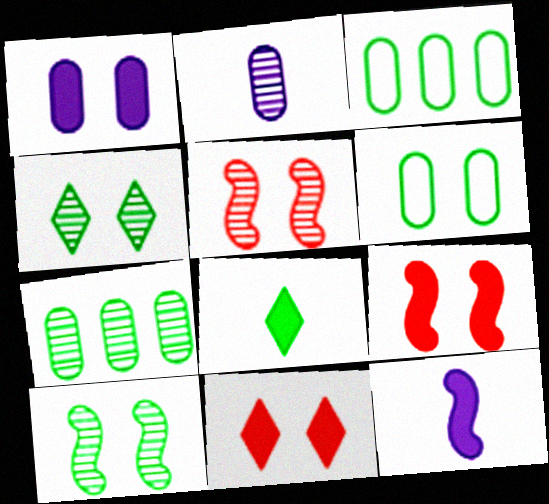[[3, 8, 10]]